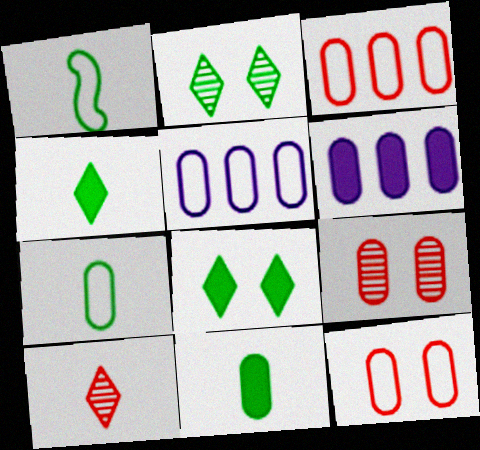[[5, 7, 12], 
[5, 9, 11], 
[6, 7, 9]]